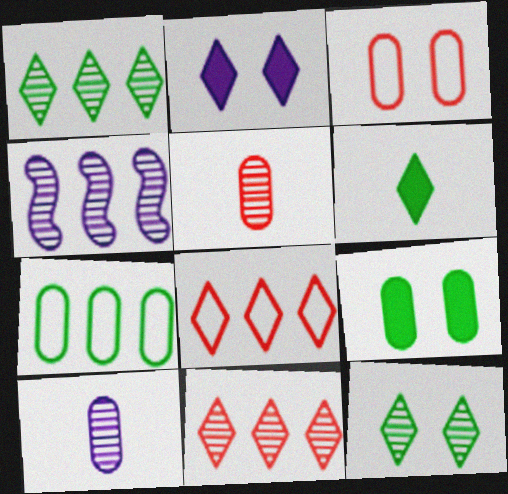[[3, 4, 6], 
[4, 5, 12]]